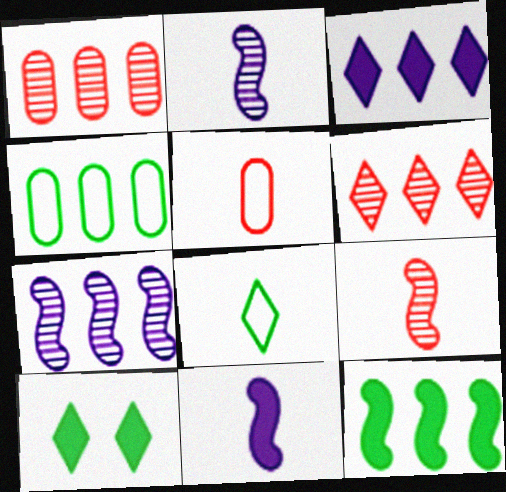[[5, 7, 10]]